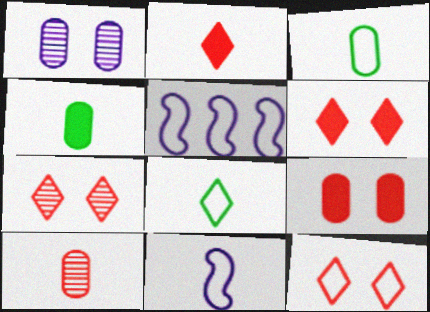[[3, 5, 12], 
[4, 5, 7], 
[6, 7, 12]]